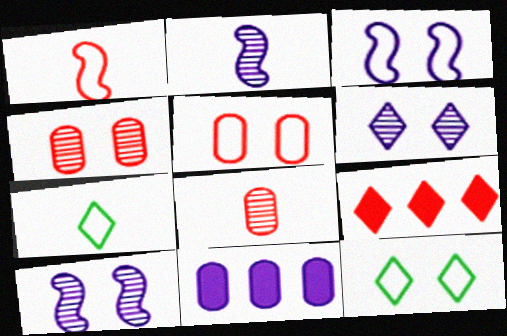[[1, 4, 9], 
[3, 5, 12], 
[6, 7, 9]]